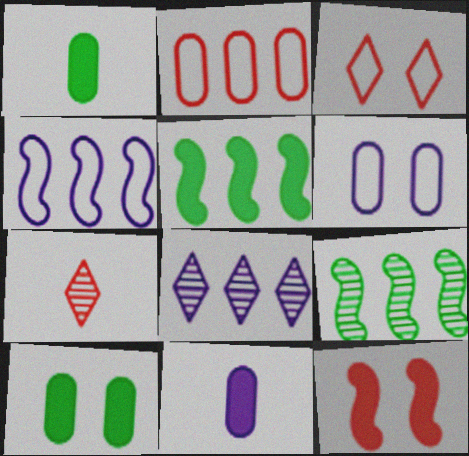[[2, 5, 8], 
[2, 7, 12], 
[3, 9, 11], 
[4, 7, 10], 
[5, 6, 7]]